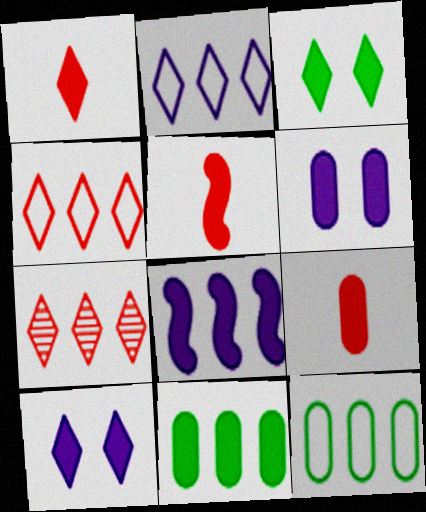[[1, 5, 9], 
[3, 8, 9], 
[5, 10, 11], 
[6, 9, 11], 
[7, 8, 12]]